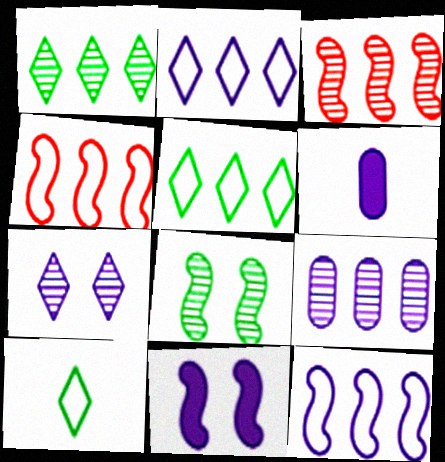[[1, 3, 9], 
[6, 7, 12]]